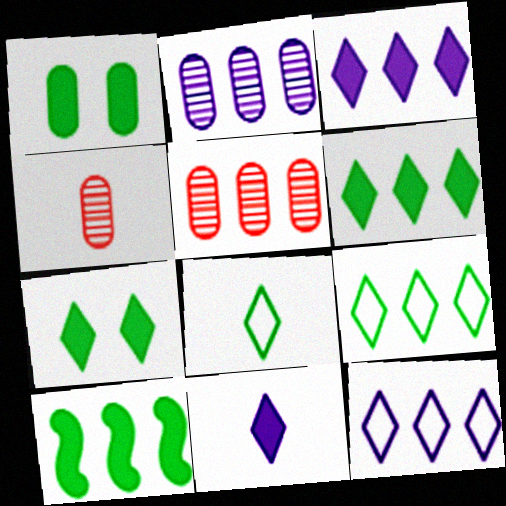[[5, 10, 12]]